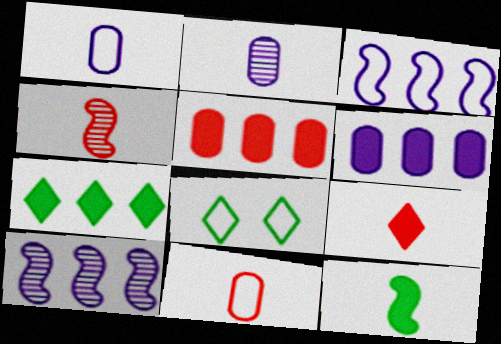[[3, 8, 11], 
[4, 6, 8], 
[4, 9, 11]]